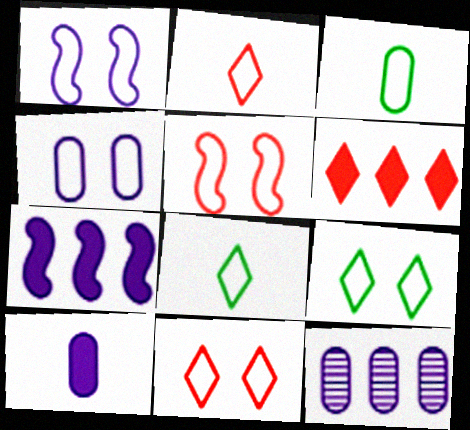[[4, 5, 9], 
[4, 10, 12]]